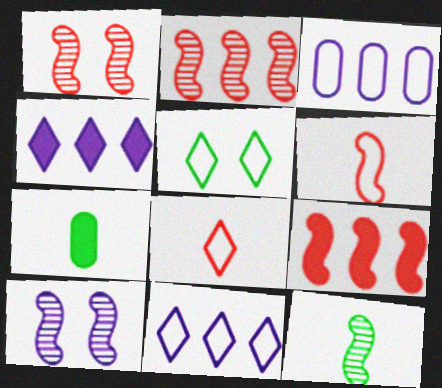[[1, 6, 9], 
[1, 7, 11], 
[2, 10, 12], 
[3, 5, 6], 
[5, 8, 11]]